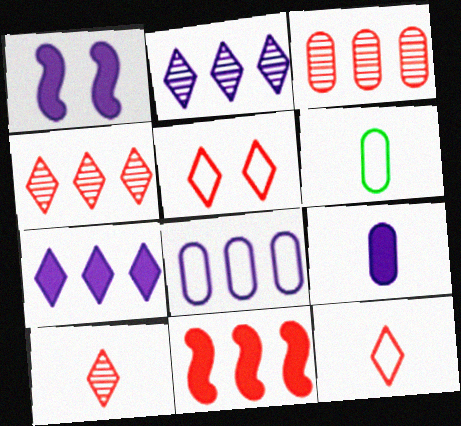[[1, 4, 6], 
[1, 7, 9]]